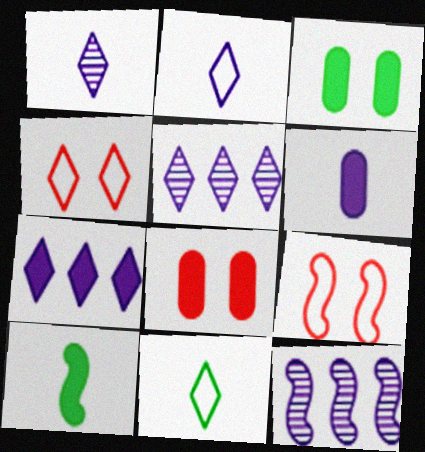[[7, 8, 10], 
[8, 11, 12], 
[9, 10, 12]]